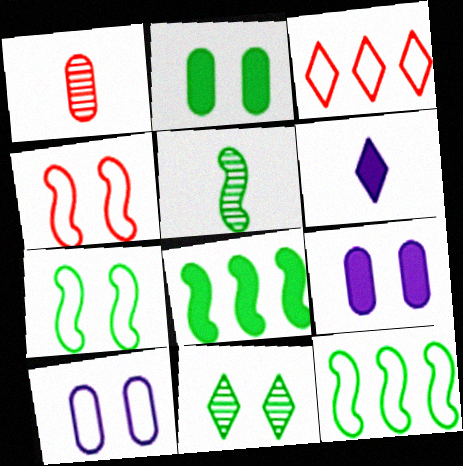[[2, 7, 11], 
[3, 5, 9], 
[3, 6, 11], 
[4, 9, 11], 
[5, 7, 8]]